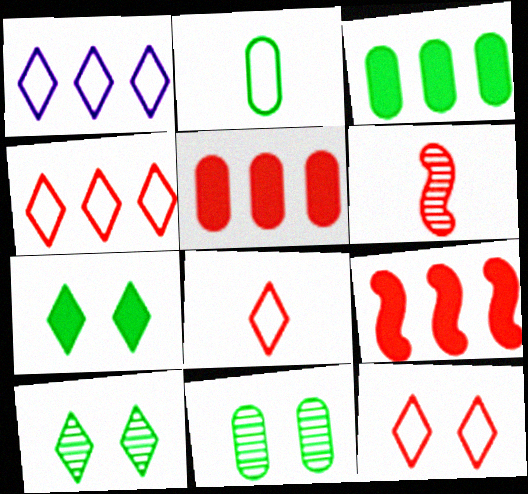[[2, 3, 11], 
[4, 8, 12], 
[5, 6, 12]]